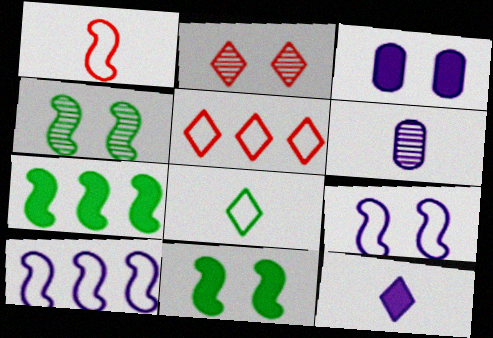[[5, 6, 11]]